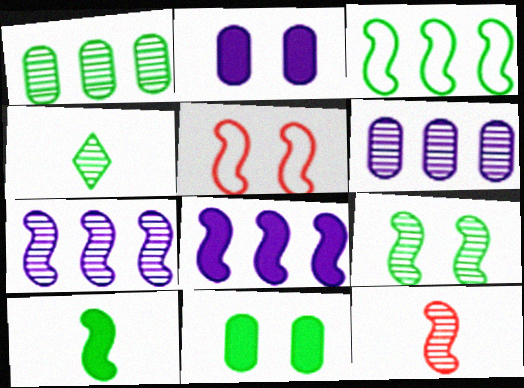[[1, 4, 9], 
[3, 4, 11], 
[3, 9, 10], 
[5, 7, 10], 
[7, 9, 12]]